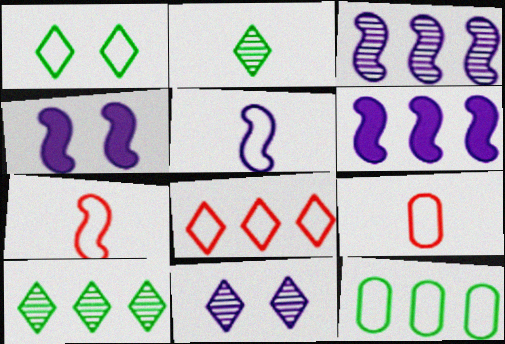[[3, 4, 5], 
[4, 9, 10]]